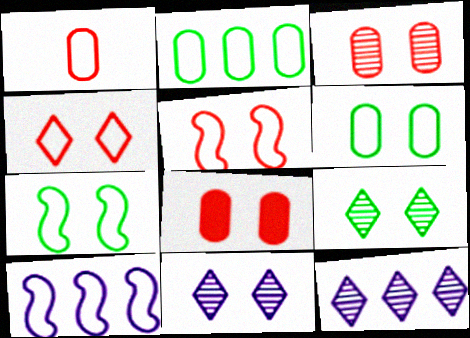[[7, 8, 11]]